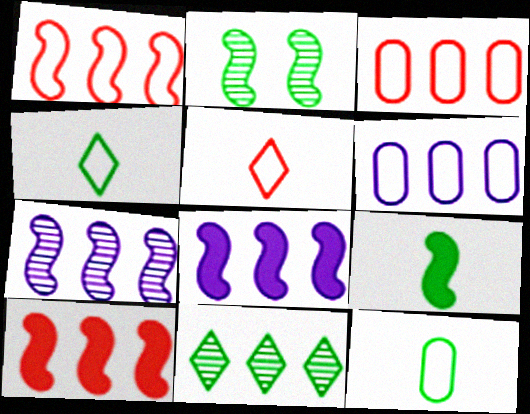[[3, 8, 11], 
[6, 10, 11]]